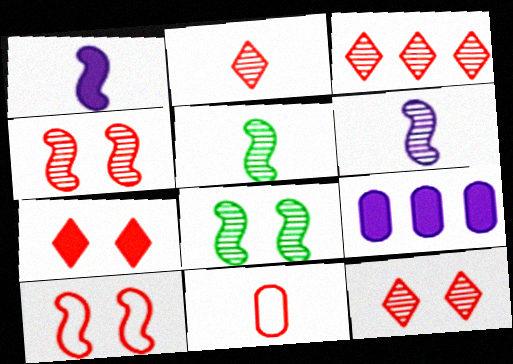[[2, 3, 12]]